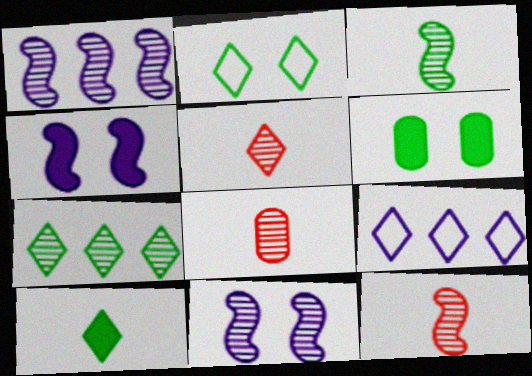[[2, 7, 10], 
[5, 8, 12], 
[6, 9, 12], 
[7, 8, 11]]